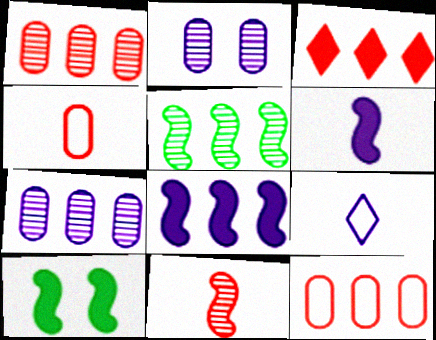[[1, 9, 10], 
[2, 8, 9]]